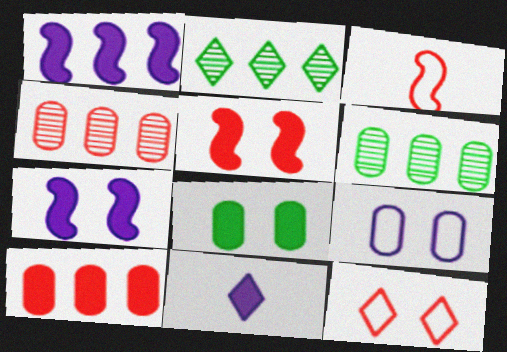[[2, 11, 12]]